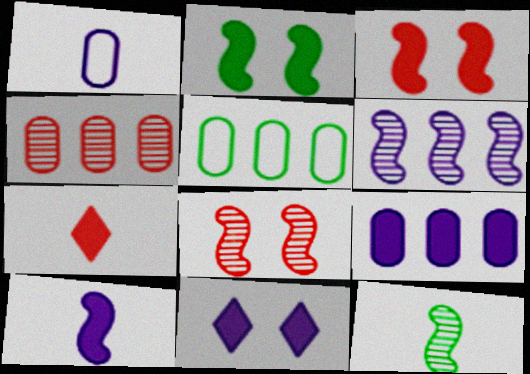[[1, 6, 11], 
[1, 7, 12], 
[2, 7, 9], 
[4, 5, 9], 
[6, 8, 12], 
[9, 10, 11]]